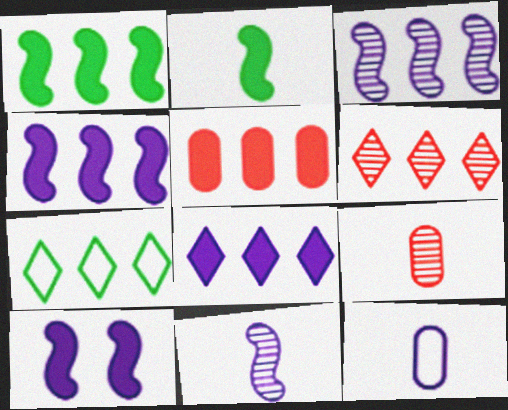[[1, 5, 8], 
[3, 5, 7], 
[6, 7, 8], 
[7, 9, 10]]